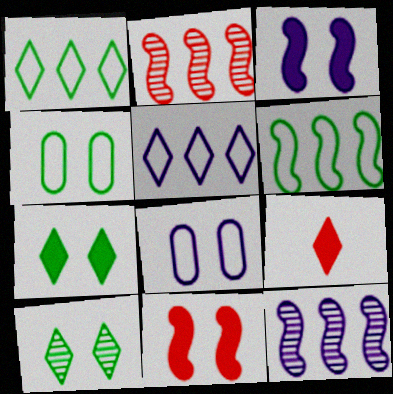[[4, 9, 12], 
[5, 9, 10], 
[8, 10, 11]]